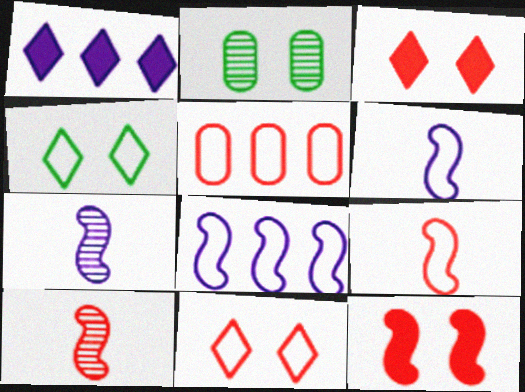[[1, 2, 9], 
[3, 5, 10], 
[4, 5, 6], 
[5, 9, 11]]